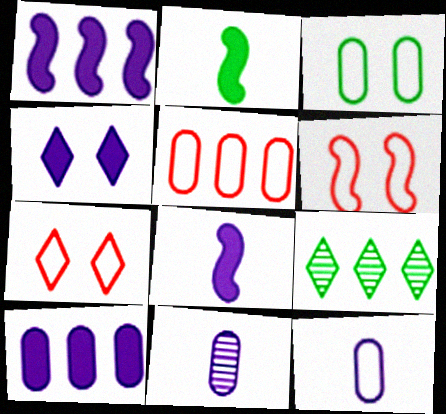[[1, 5, 9], 
[2, 3, 9], 
[3, 5, 12], 
[4, 8, 10]]